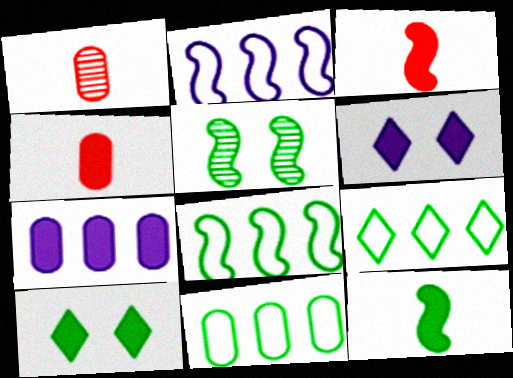[[1, 2, 10], 
[1, 6, 8], 
[2, 3, 5], 
[3, 7, 10], 
[5, 8, 12], 
[8, 9, 11]]